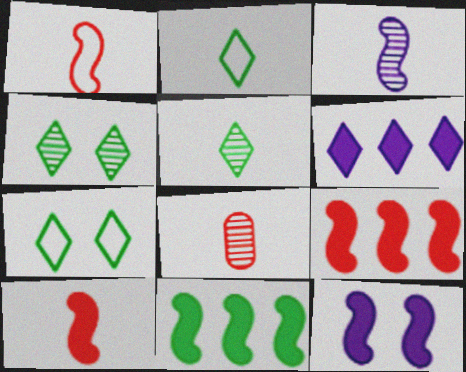[[3, 5, 8], 
[10, 11, 12]]